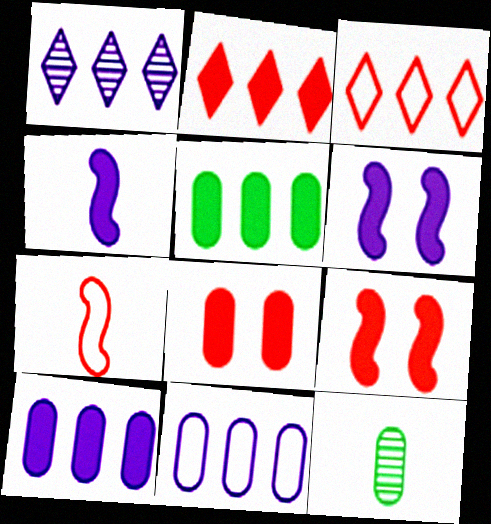[[3, 6, 12], 
[8, 11, 12]]